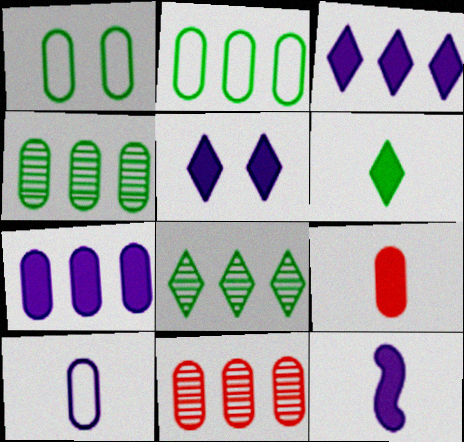[[2, 7, 11], 
[5, 7, 12], 
[6, 9, 12]]